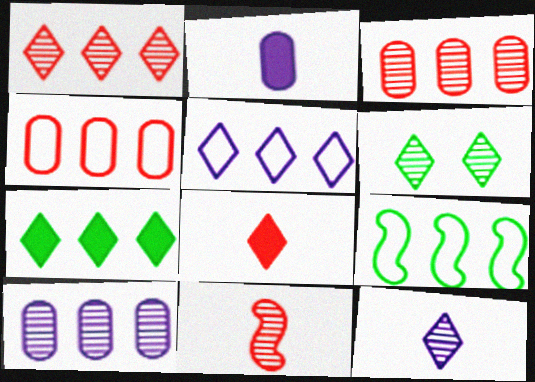[[1, 5, 7], 
[1, 6, 12], 
[4, 5, 9], 
[5, 6, 8], 
[6, 10, 11]]